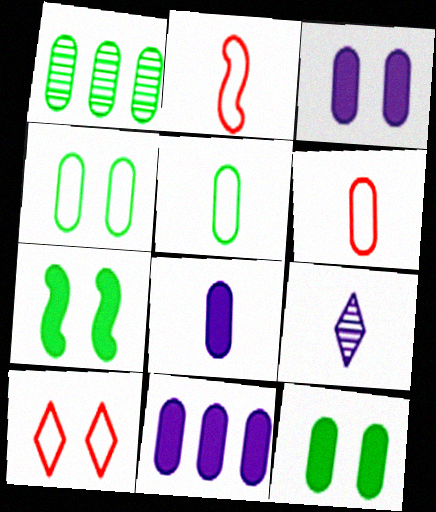[[1, 3, 6], 
[1, 5, 12], 
[3, 8, 11]]